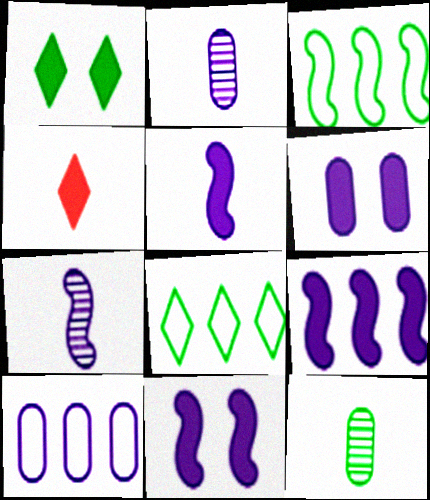[[1, 3, 12], 
[2, 6, 10], 
[5, 9, 11]]